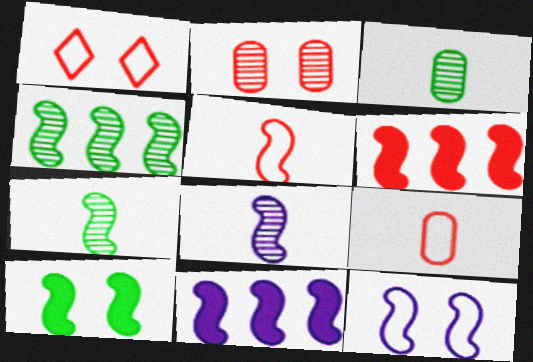[[1, 3, 11], 
[6, 7, 12], 
[8, 11, 12]]